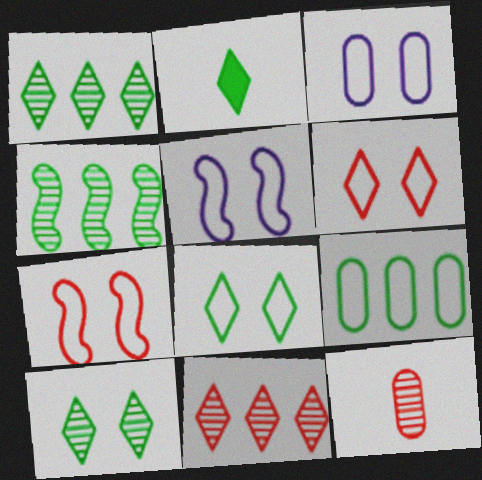[[1, 2, 8], 
[3, 7, 8]]